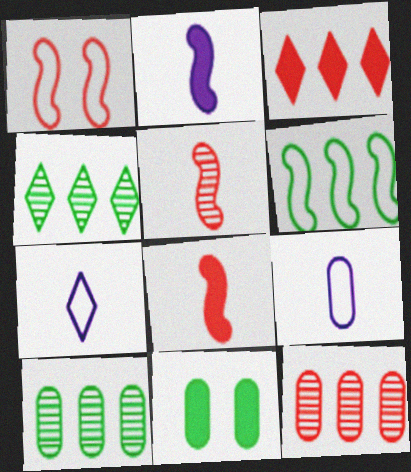[[2, 3, 11], 
[9, 11, 12]]